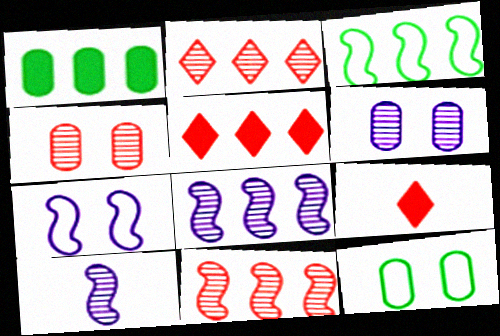[[3, 6, 9], 
[5, 10, 12], 
[8, 9, 12]]